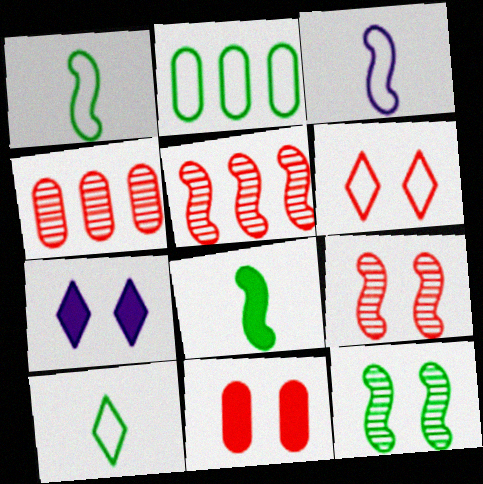[[1, 4, 7], 
[2, 3, 6], 
[6, 9, 11]]